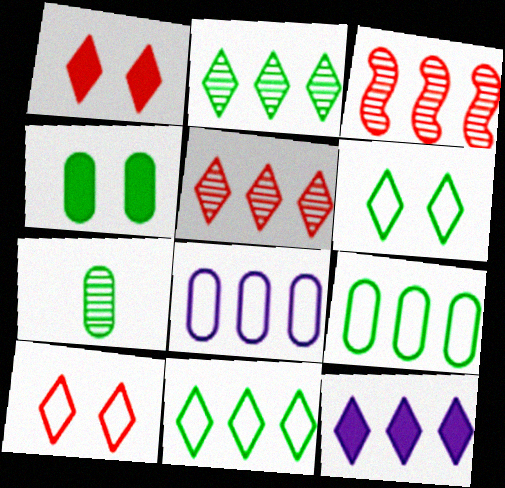[[3, 9, 12], 
[4, 7, 9], 
[5, 11, 12]]